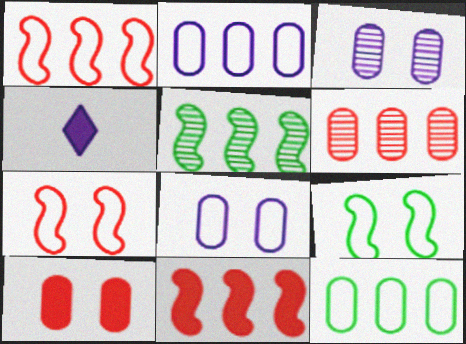[[4, 6, 9]]